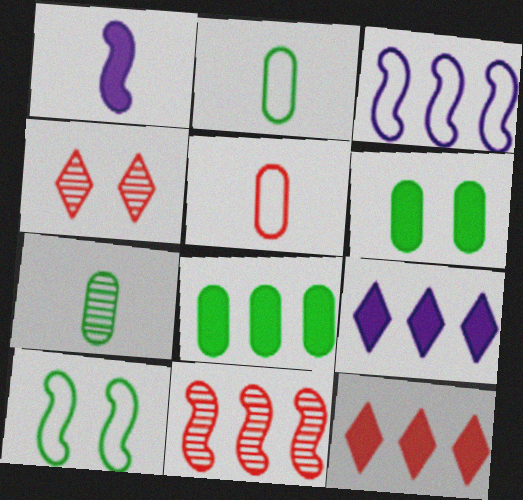[[1, 6, 12], 
[1, 10, 11]]